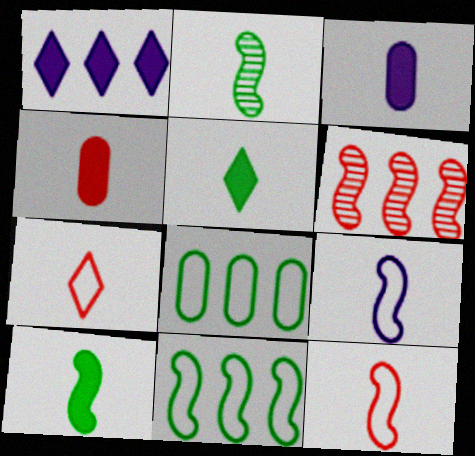[[1, 6, 8], 
[2, 3, 7]]